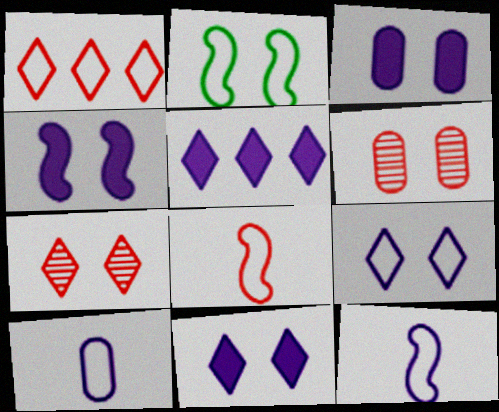[[1, 2, 10], 
[2, 3, 7], 
[2, 6, 11], 
[3, 4, 11]]